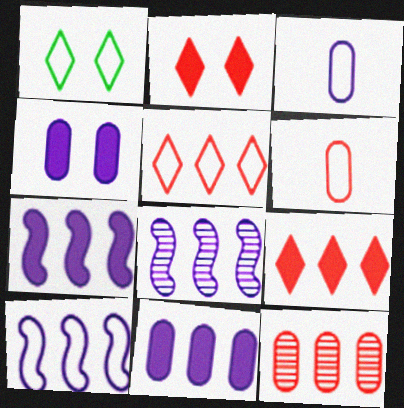[[1, 6, 10], 
[7, 8, 10]]